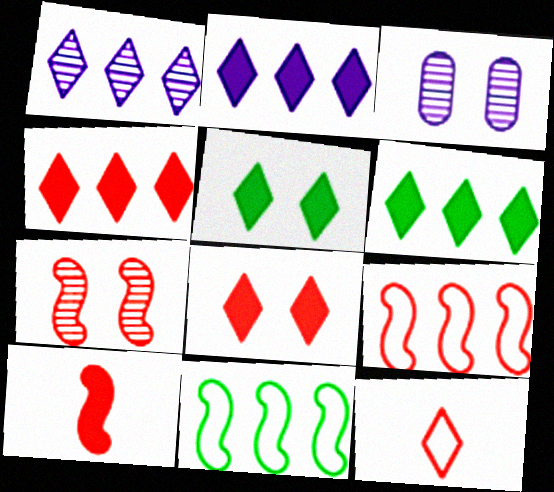[[1, 5, 12], 
[2, 4, 6], 
[7, 9, 10]]